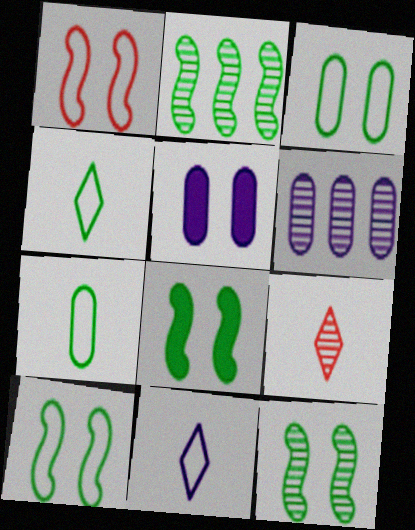[[6, 9, 12], 
[8, 10, 12]]